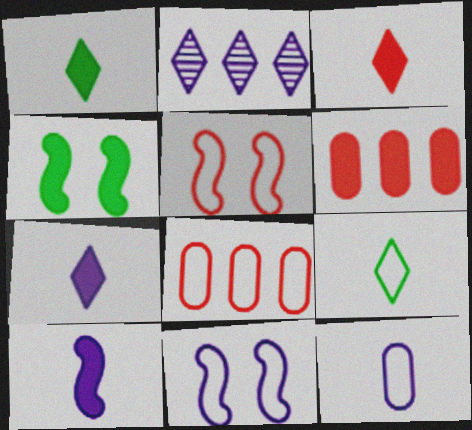[[1, 3, 7], 
[4, 6, 7], 
[8, 9, 11]]